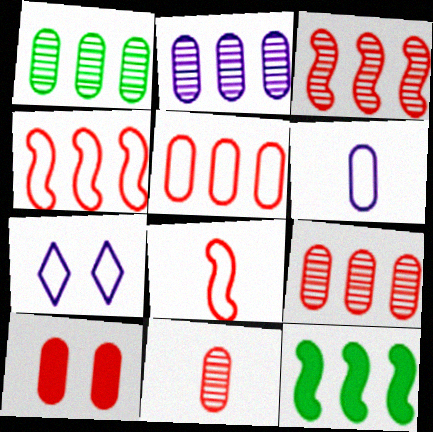[[1, 2, 9], 
[1, 6, 10], 
[5, 10, 11], 
[7, 11, 12]]